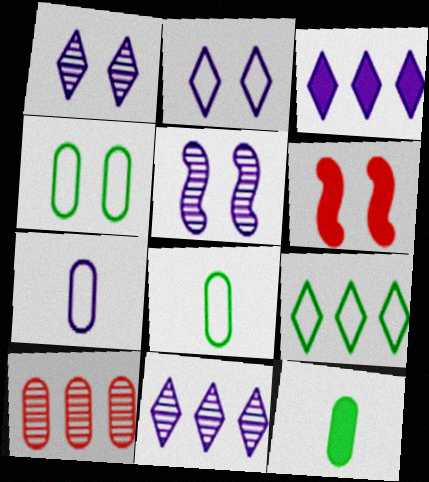[[1, 4, 6], 
[3, 5, 7], 
[3, 6, 12], 
[6, 8, 11]]